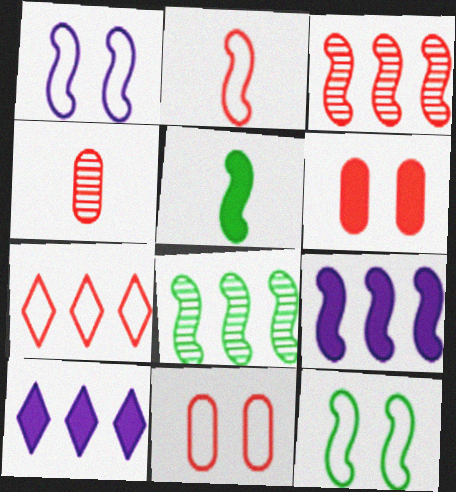[[1, 3, 5], 
[2, 7, 11], 
[4, 10, 12], 
[5, 6, 10], 
[5, 8, 12]]